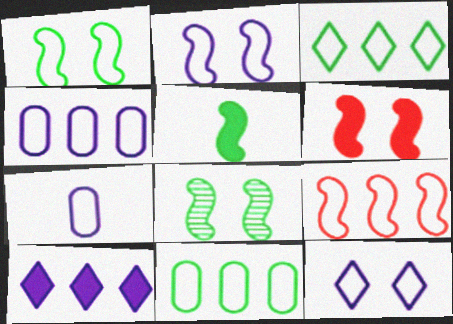[[2, 6, 8], 
[3, 4, 9]]